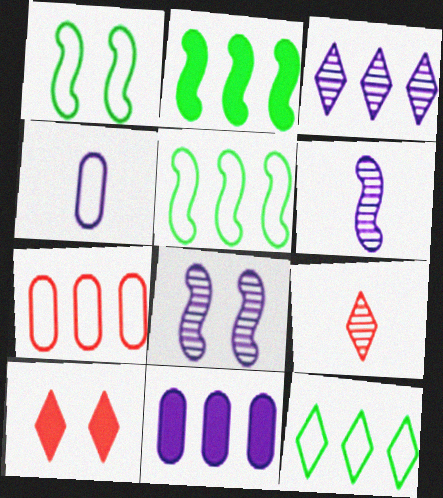[[1, 9, 11], 
[2, 3, 7]]